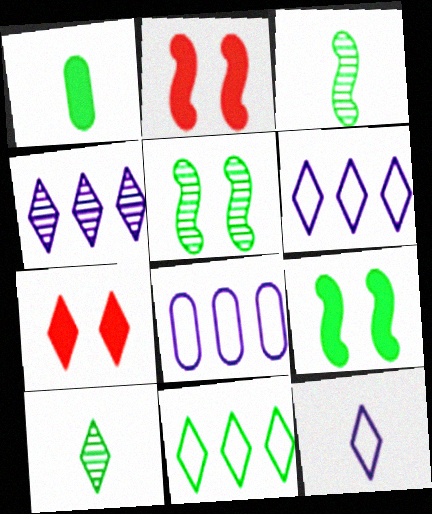[[1, 5, 11], 
[2, 8, 10], 
[3, 7, 8], 
[6, 7, 10]]